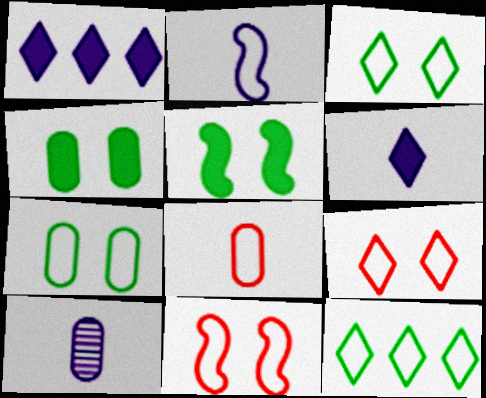[[2, 6, 10]]